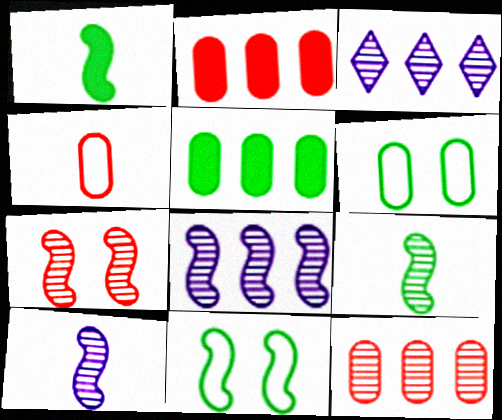[[7, 8, 9]]